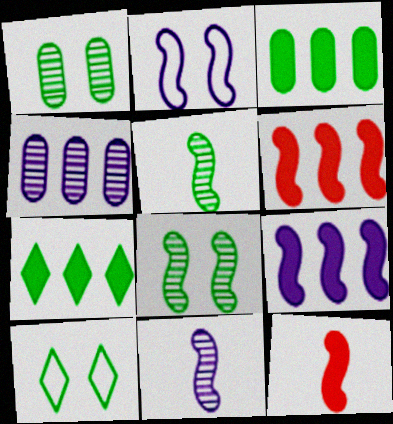[[2, 5, 6], 
[2, 9, 11], 
[3, 5, 10], 
[4, 10, 12]]